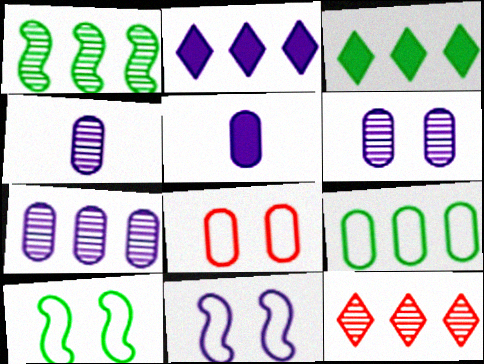[[1, 3, 9], 
[1, 7, 12], 
[2, 4, 11], 
[4, 6, 7], 
[5, 10, 12]]